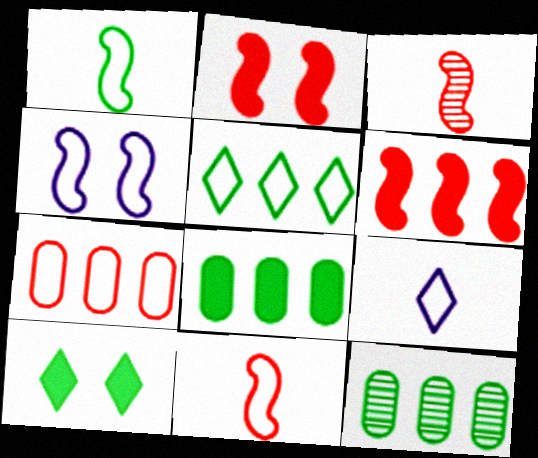[[1, 10, 12], 
[2, 9, 12]]